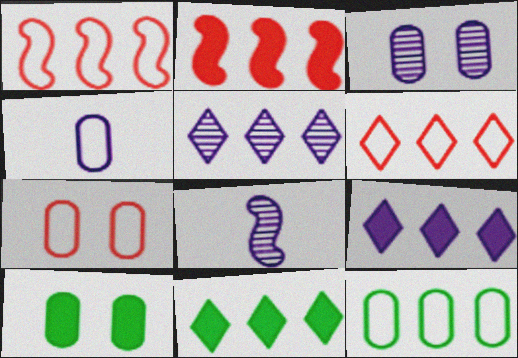[[2, 5, 12], 
[3, 5, 8], 
[3, 7, 10], 
[4, 7, 12], 
[5, 6, 11], 
[6, 8, 10], 
[7, 8, 11]]